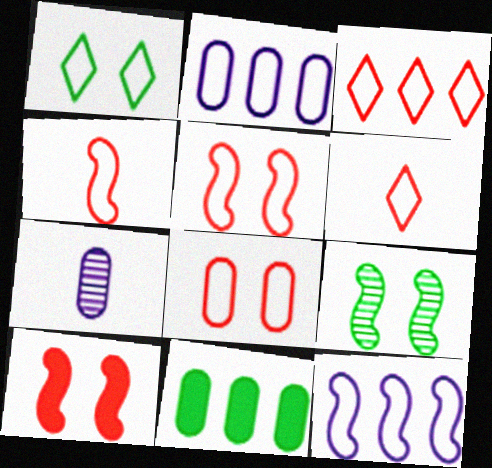[[1, 2, 4], 
[3, 4, 8], 
[7, 8, 11]]